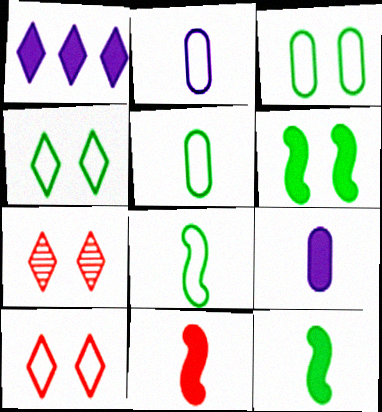[]